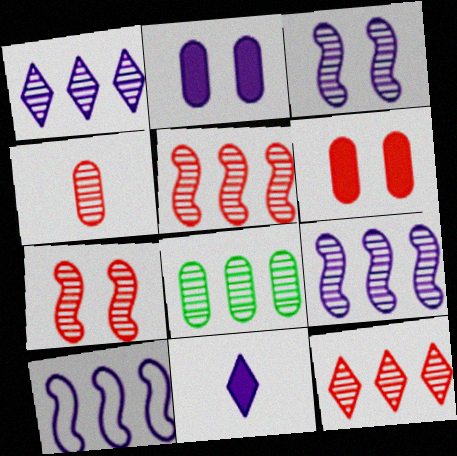[[1, 5, 8], 
[4, 7, 12], 
[8, 9, 12]]